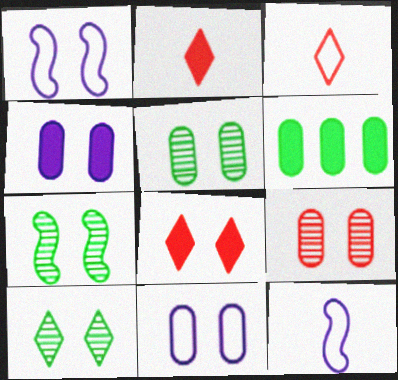[[1, 5, 8], 
[5, 7, 10], 
[7, 8, 11]]